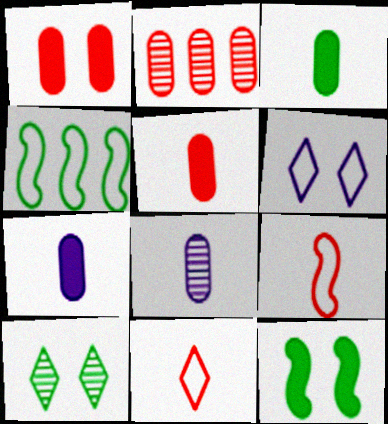[[3, 4, 10], 
[3, 5, 7]]